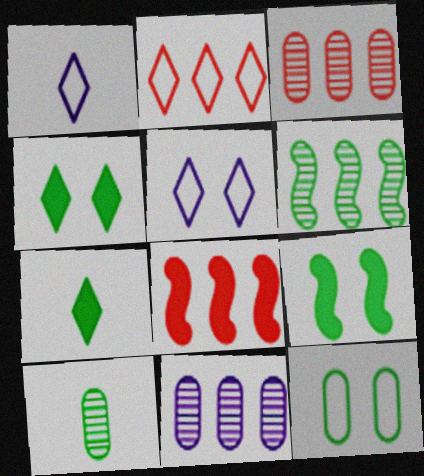[[1, 3, 9], 
[2, 3, 8], 
[5, 8, 10], 
[6, 7, 12]]